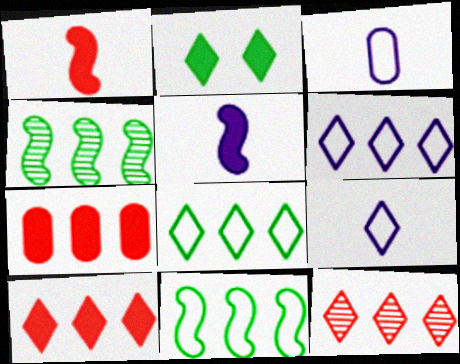[[2, 5, 7], 
[2, 9, 12], 
[4, 6, 7]]